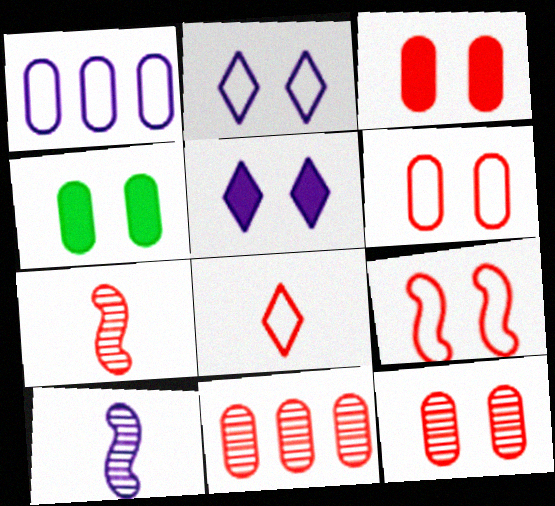[[1, 5, 10], 
[3, 6, 12]]